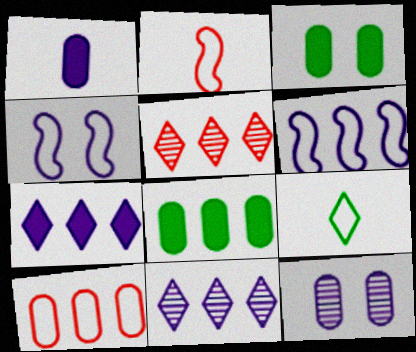[[1, 4, 11], 
[2, 3, 11], 
[4, 9, 10], 
[5, 6, 8]]